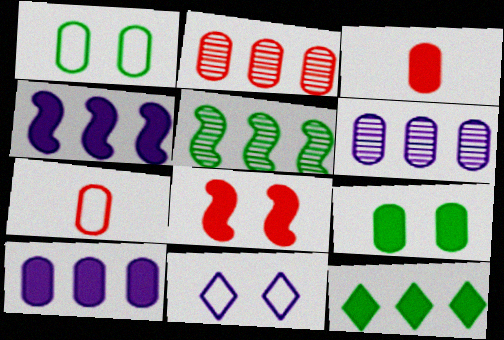[[1, 3, 6], 
[3, 5, 11], 
[3, 9, 10], 
[6, 7, 9]]